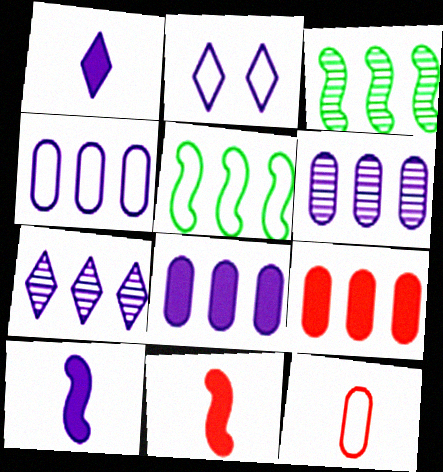[[1, 2, 7], 
[2, 5, 12], 
[2, 6, 10], 
[4, 6, 8], 
[5, 7, 9]]